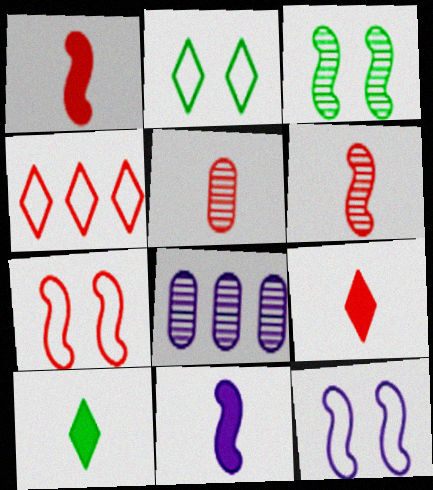[[1, 2, 8], 
[7, 8, 10]]